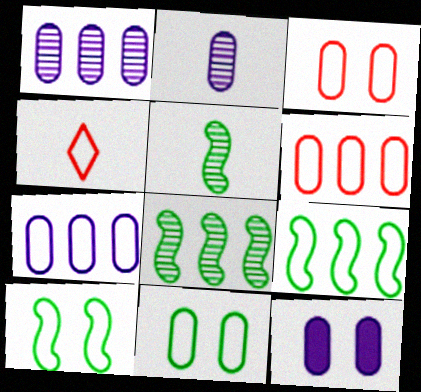[[2, 7, 12], 
[4, 7, 10], 
[4, 8, 12]]